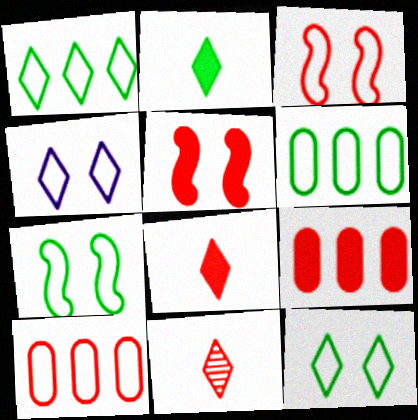[[3, 9, 11], 
[5, 8, 9], 
[5, 10, 11]]